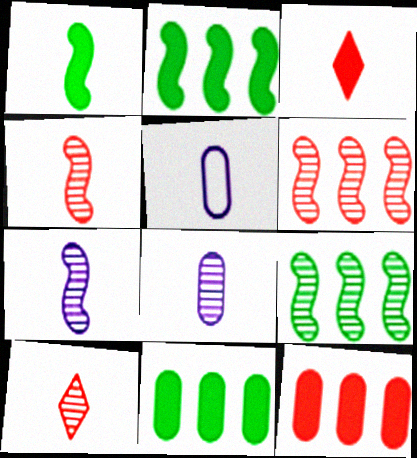[[1, 5, 10]]